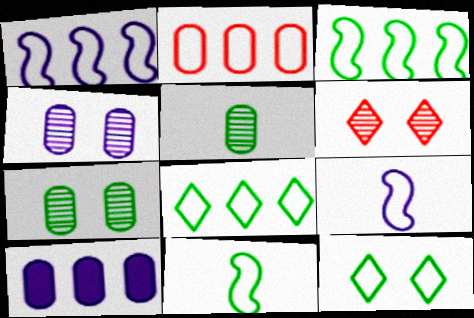[[1, 2, 8], 
[2, 9, 12], 
[6, 10, 11]]